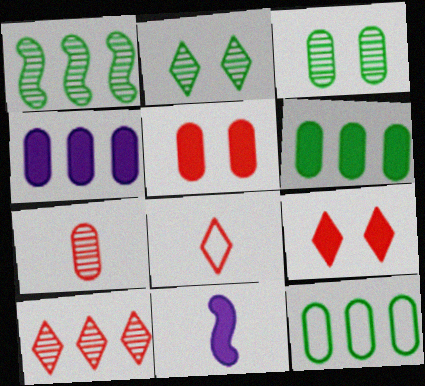[[6, 9, 11], 
[8, 9, 10]]